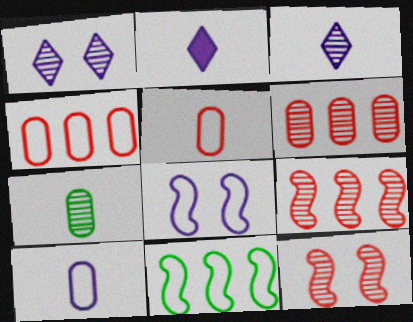[[1, 7, 9]]